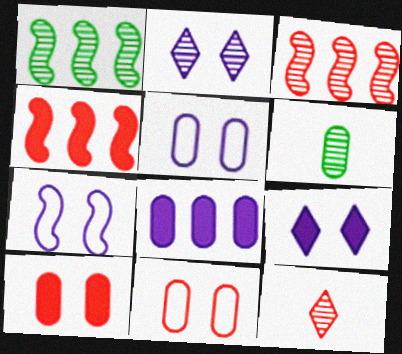[[2, 3, 6], 
[4, 11, 12], 
[6, 8, 11]]